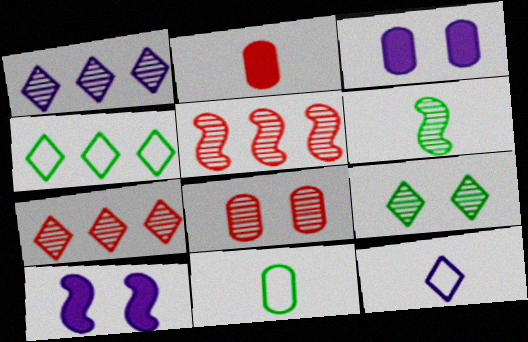[[1, 6, 8], 
[2, 6, 12], 
[7, 10, 11]]